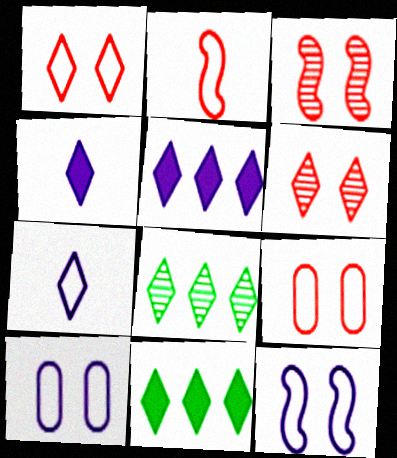[[1, 4, 8], 
[6, 7, 11]]